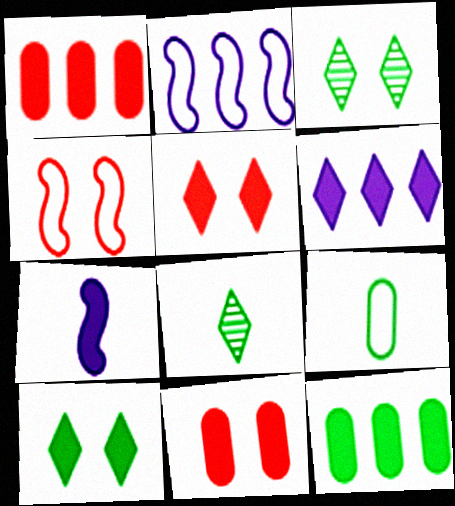[[1, 7, 10], 
[2, 8, 11], 
[5, 7, 12]]